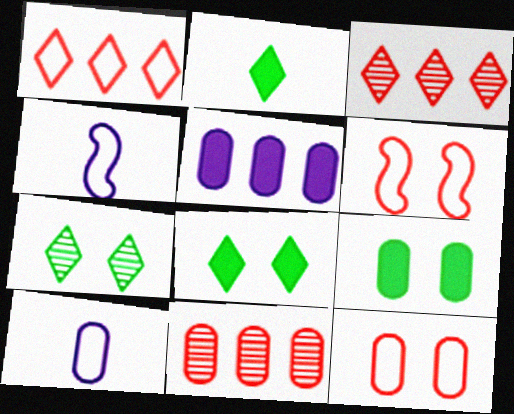[[3, 4, 9], 
[4, 8, 11], 
[9, 10, 11]]